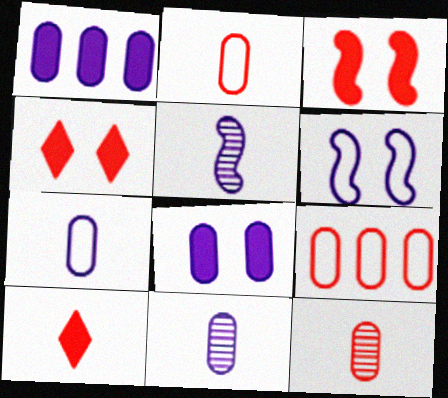[]